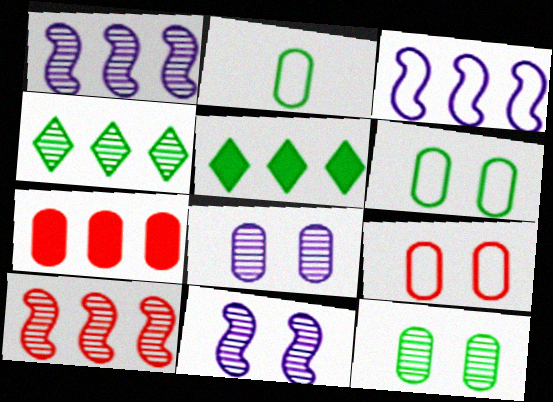[[2, 7, 8], 
[3, 4, 7]]